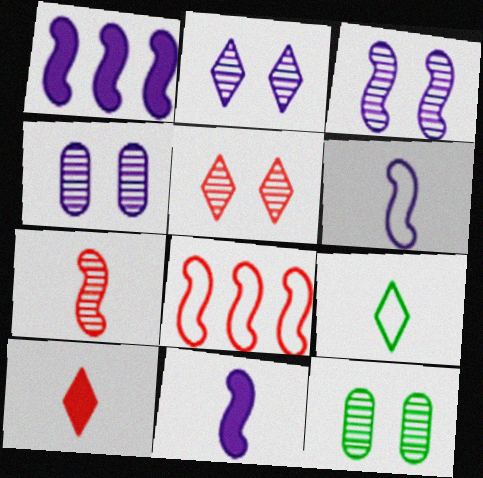[[1, 3, 6], 
[2, 3, 4], 
[3, 5, 12]]